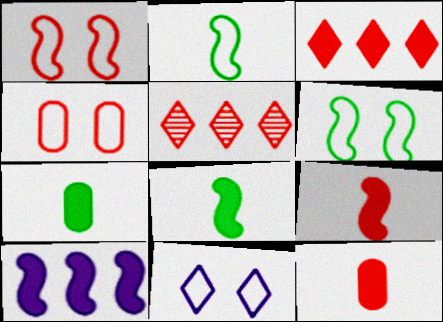[[1, 5, 12], 
[4, 5, 9], 
[4, 6, 11]]